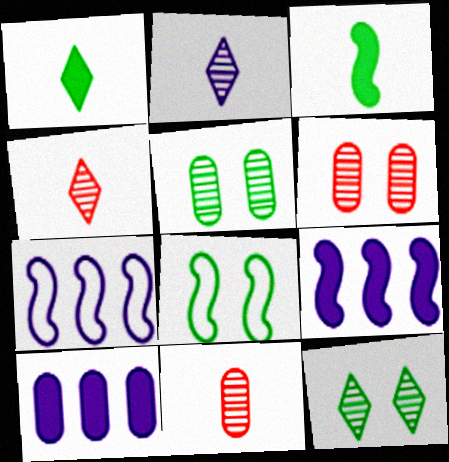[[1, 6, 7], 
[4, 8, 10]]